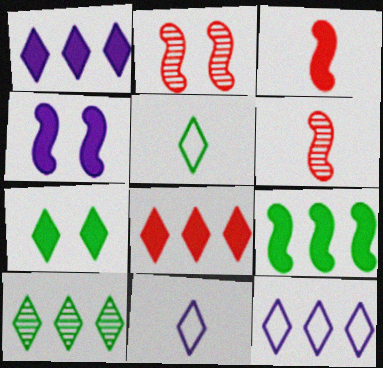[[3, 4, 9], 
[5, 7, 10], 
[8, 10, 12]]